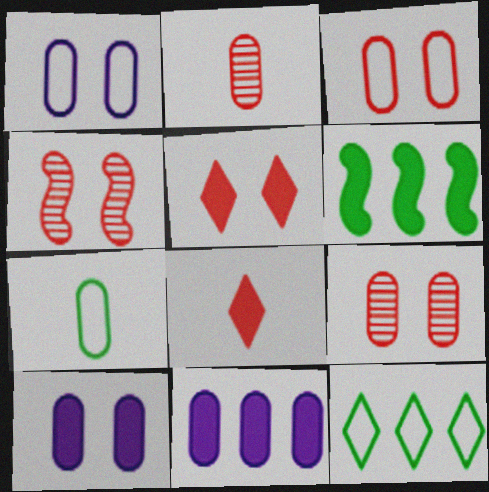[[3, 4, 5], 
[6, 8, 10], 
[7, 9, 11]]